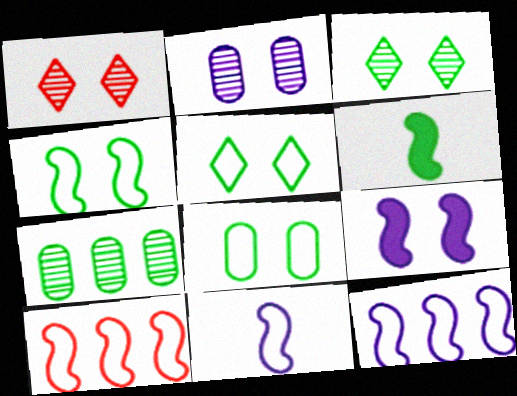[[1, 8, 9], 
[4, 5, 8], 
[4, 10, 11], 
[5, 6, 7]]